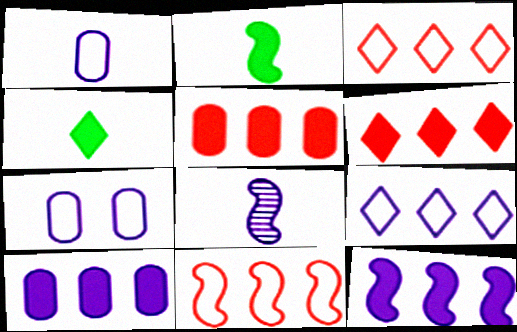[]